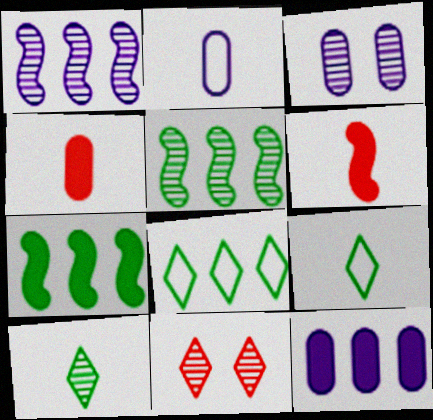[[2, 3, 12], 
[2, 6, 10], 
[2, 7, 11], 
[3, 6, 8]]